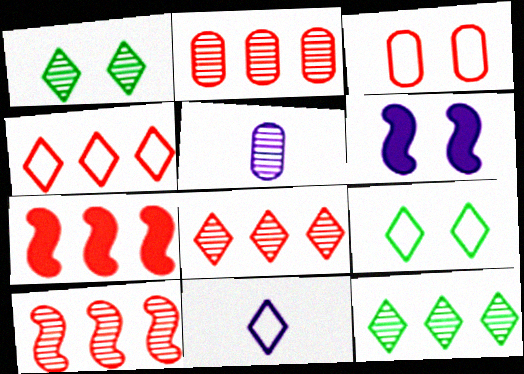[[1, 3, 6], 
[1, 5, 10], 
[2, 4, 7], 
[2, 8, 10], 
[4, 9, 11], 
[5, 7, 9]]